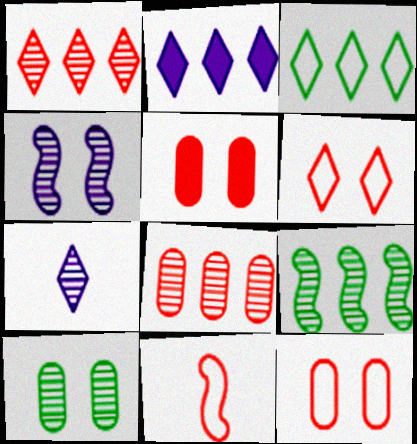[[1, 2, 3], 
[1, 5, 11], 
[2, 10, 11]]